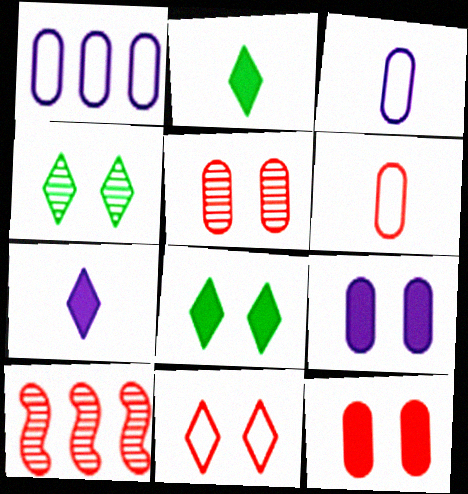[[3, 8, 10]]